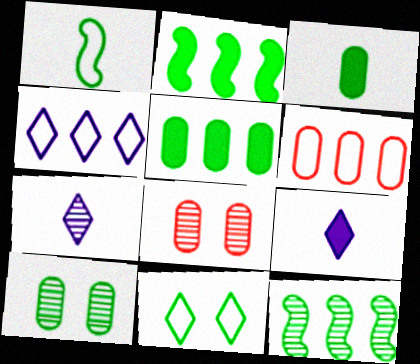[[3, 11, 12], 
[7, 8, 12]]